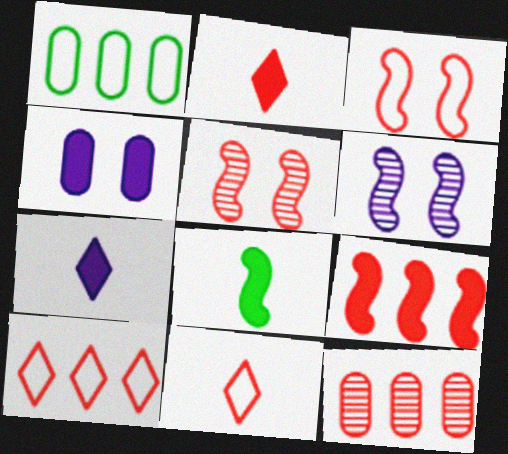[[1, 2, 6], 
[1, 5, 7], 
[2, 3, 12], 
[9, 10, 12]]